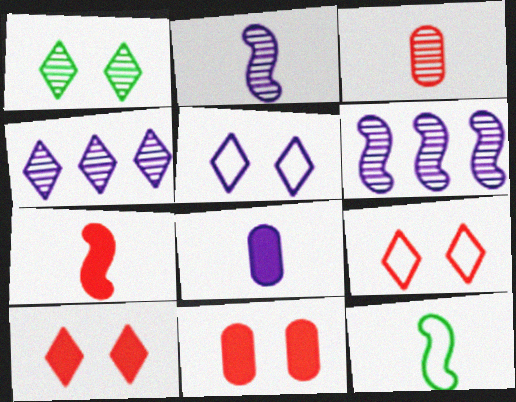[[1, 3, 6], 
[1, 5, 10], 
[2, 7, 12], 
[4, 11, 12], 
[5, 6, 8]]